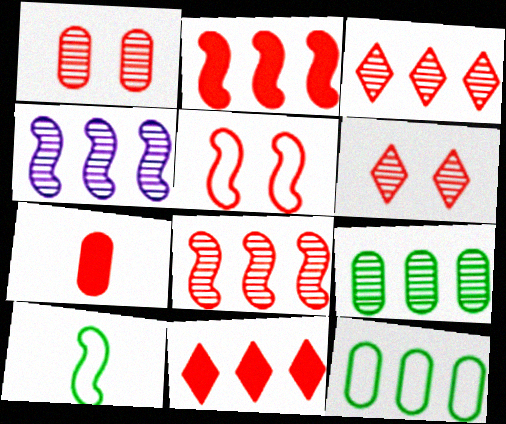[[3, 4, 9], 
[3, 5, 7], 
[4, 11, 12]]